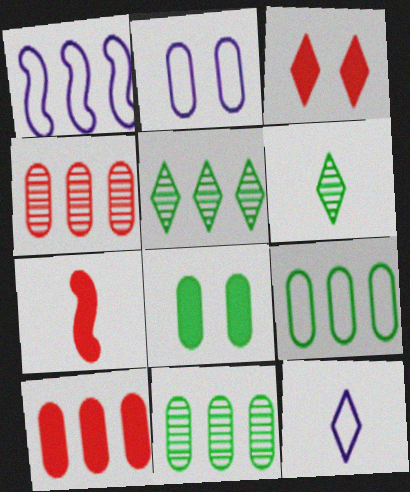[[1, 2, 12], 
[1, 5, 10], 
[2, 5, 7], 
[3, 5, 12], 
[3, 7, 10]]